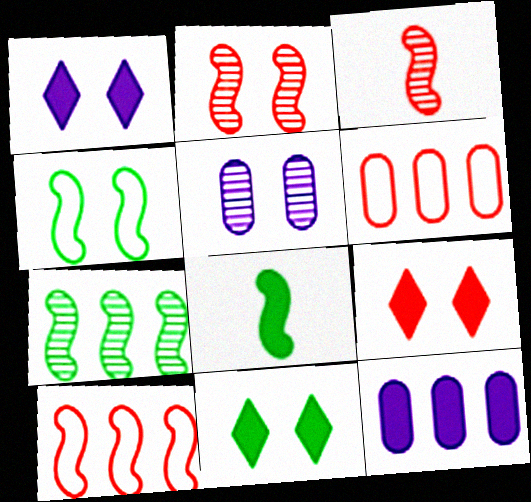[[1, 9, 11], 
[3, 6, 9], 
[4, 5, 9], 
[4, 7, 8], 
[8, 9, 12]]